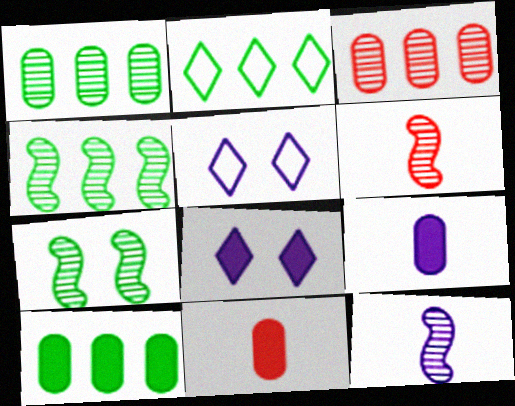[[2, 4, 10], 
[4, 5, 11], 
[5, 6, 10]]